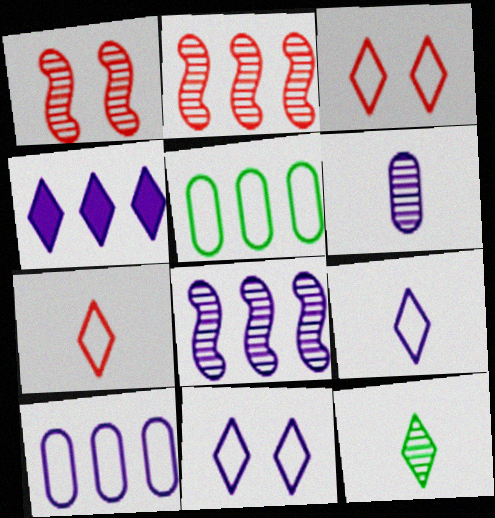[[2, 4, 5], 
[3, 4, 12], 
[4, 8, 10]]